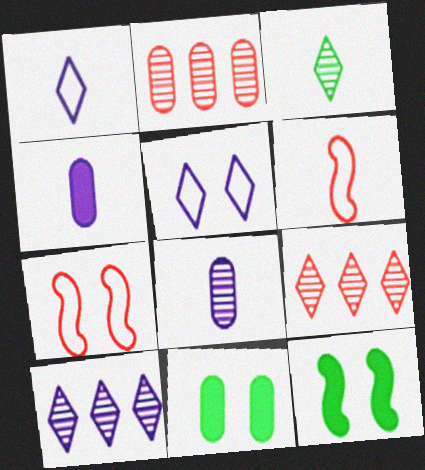[[1, 2, 12], 
[3, 4, 6], 
[6, 10, 11]]